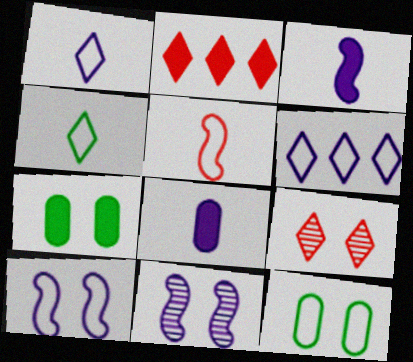[[2, 3, 7], 
[5, 6, 12], 
[6, 8, 11], 
[7, 9, 10]]